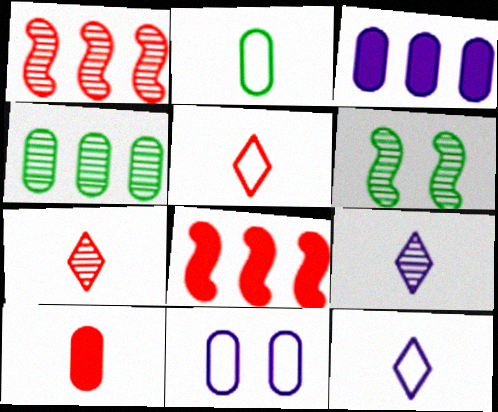[[3, 5, 6], 
[4, 10, 11]]